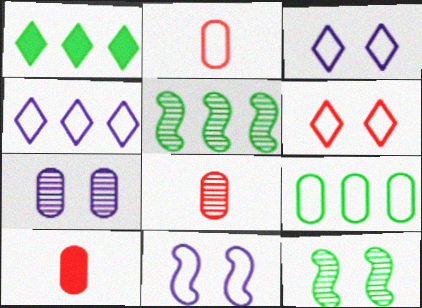[[1, 5, 9], 
[1, 8, 11], 
[2, 8, 10], 
[3, 5, 10], 
[4, 10, 12], 
[7, 9, 10]]